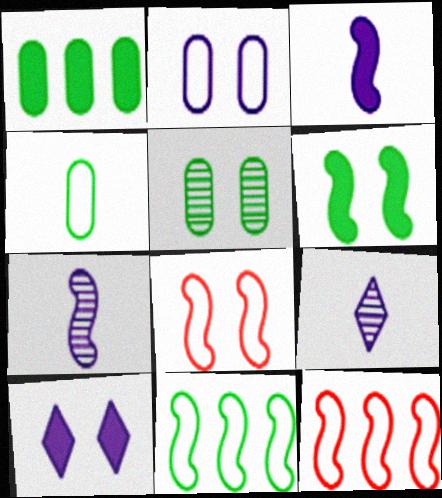[[1, 4, 5], 
[1, 8, 9], 
[5, 8, 10], 
[6, 7, 12]]